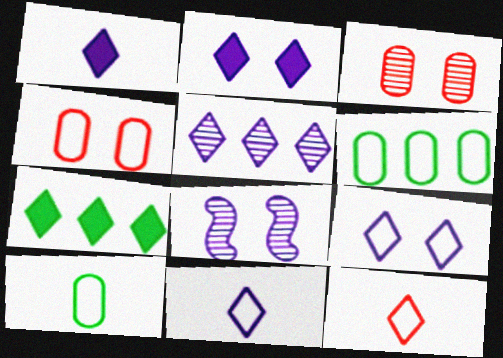[[1, 5, 9], 
[2, 5, 11]]